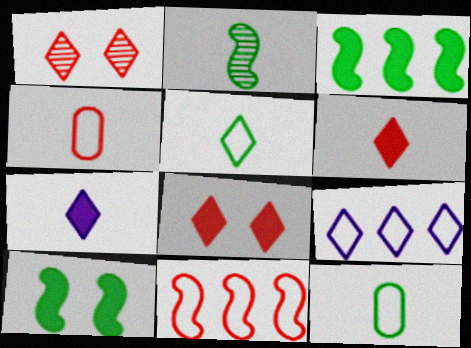[[2, 4, 7]]